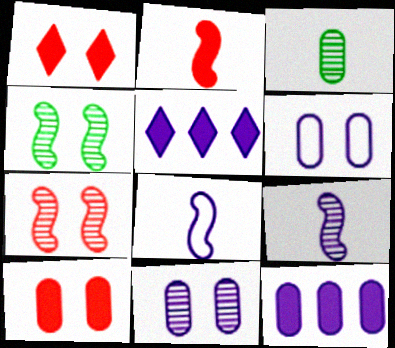[[1, 4, 6], 
[5, 6, 9], 
[5, 8, 11]]